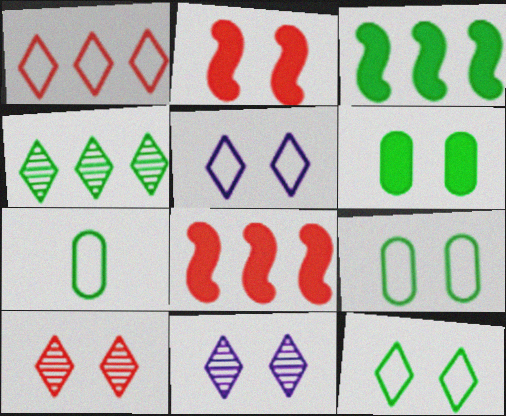[[2, 9, 11], 
[7, 8, 11]]